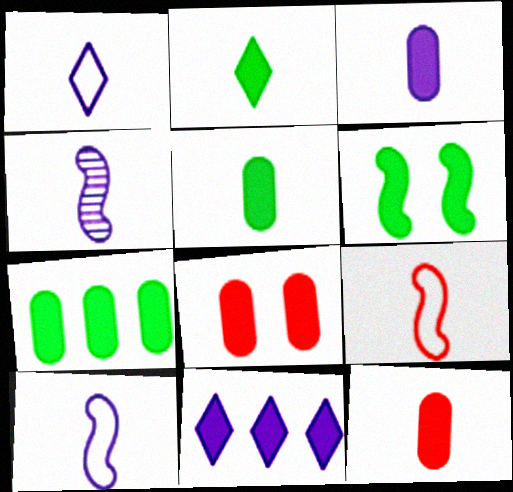[[1, 3, 4], 
[2, 6, 7], 
[3, 5, 12], 
[3, 7, 8], 
[6, 11, 12]]